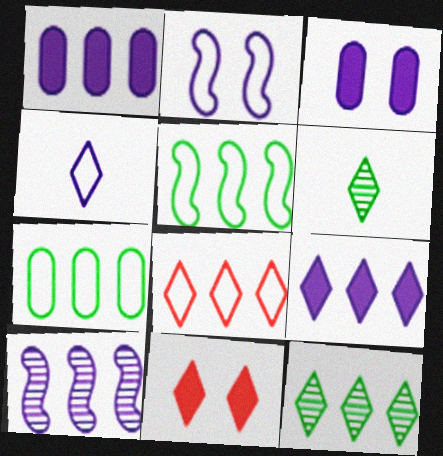[[3, 4, 10], 
[4, 11, 12], 
[8, 9, 12]]